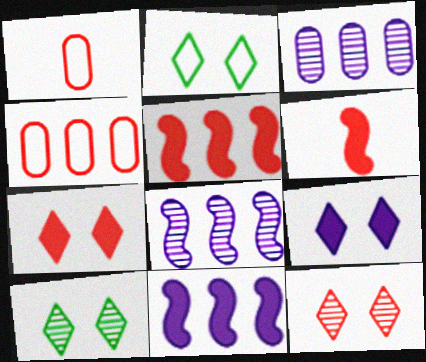[[1, 5, 12], 
[1, 10, 11], 
[2, 3, 6], 
[2, 9, 12], 
[4, 6, 12]]